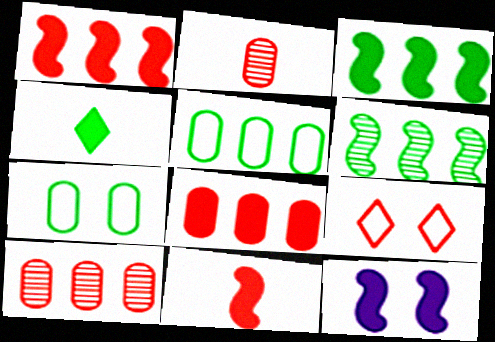[[1, 2, 9], 
[3, 11, 12], 
[4, 6, 7], 
[4, 8, 12], 
[9, 10, 11]]